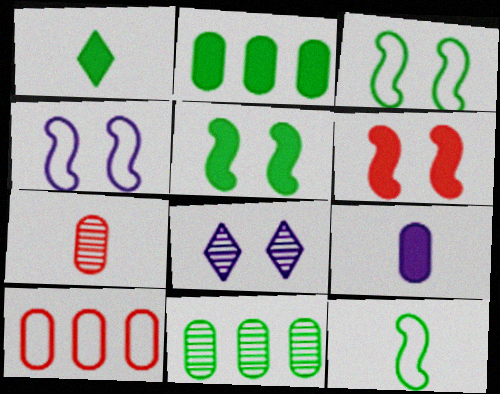[[1, 2, 5], 
[1, 3, 11]]